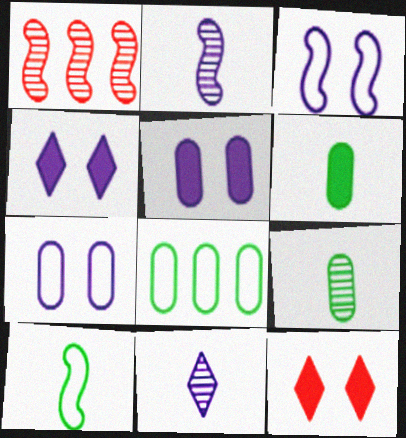[[2, 8, 12]]